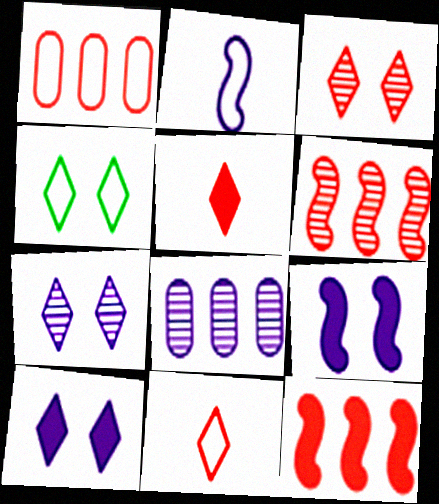[[1, 2, 4], 
[2, 8, 10], 
[3, 4, 10]]